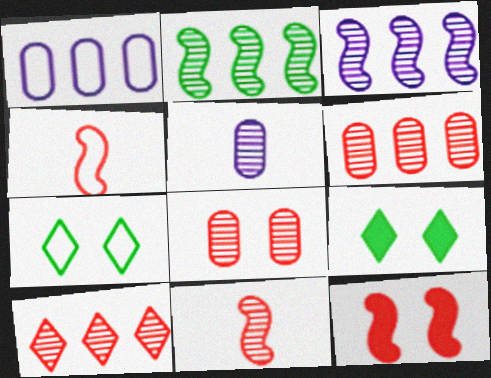[[1, 4, 7], 
[1, 9, 11], 
[8, 10, 11]]